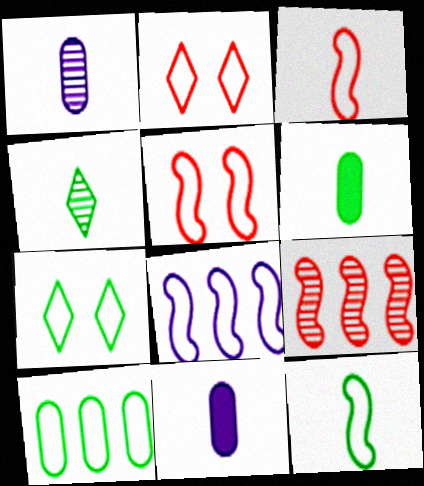[[3, 4, 11], 
[4, 6, 12], 
[5, 8, 12], 
[7, 9, 11], 
[7, 10, 12]]